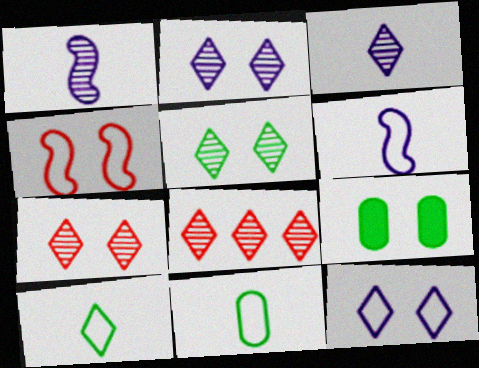[[2, 4, 9], 
[2, 5, 7], 
[3, 5, 8], 
[6, 8, 9]]